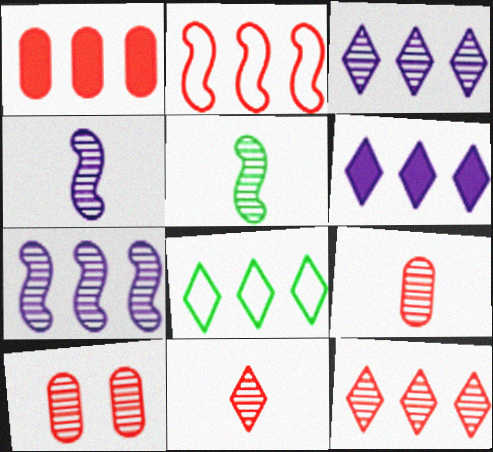[[1, 2, 12], 
[1, 7, 8], 
[3, 5, 10], 
[6, 8, 12]]